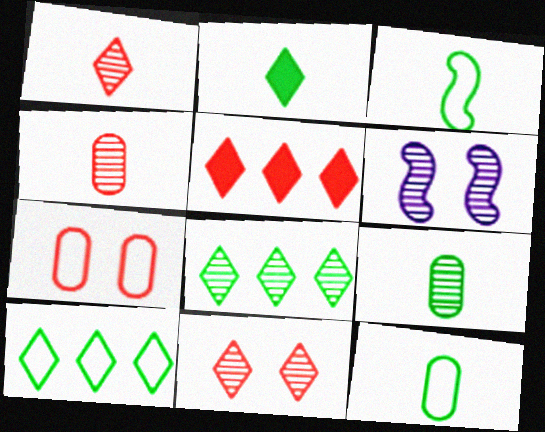[[2, 3, 9], 
[4, 6, 8], 
[5, 6, 12]]